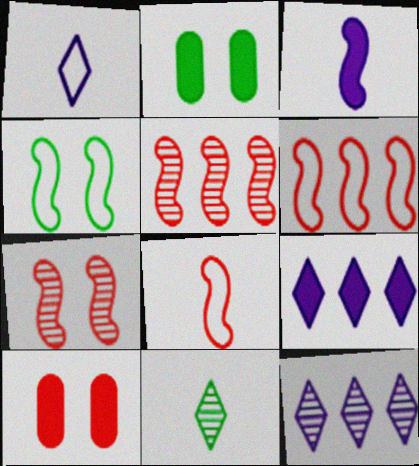[[1, 2, 5], 
[2, 8, 12], 
[3, 4, 5]]